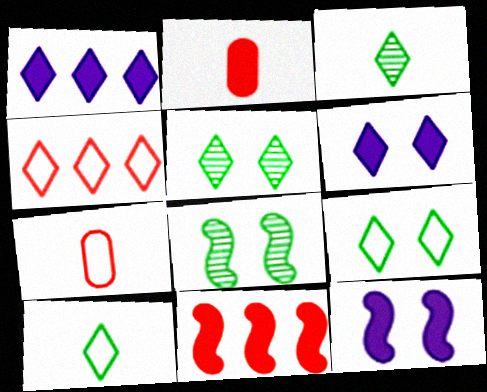[[1, 7, 8], 
[3, 4, 6]]